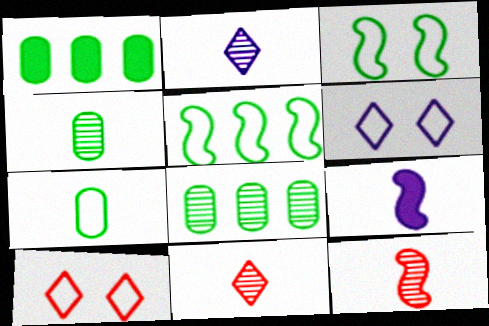[[1, 6, 12], 
[2, 4, 12], 
[7, 9, 11], 
[8, 9, 10]]